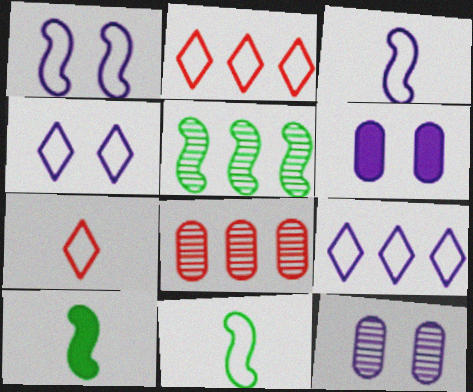[[2, 10, 12], 
[4, 8, 10], 
[5, 6, 7]]